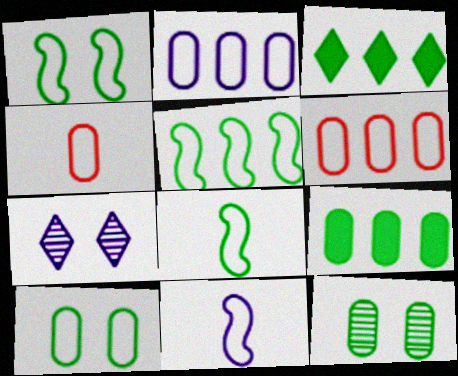[[1, 5, 8], 
[2, 4, 10], 
[3, 8, 12]]